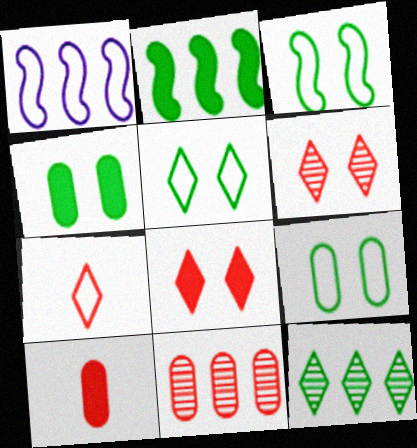[[1, 7, 9], 
[3, 5, 9]]